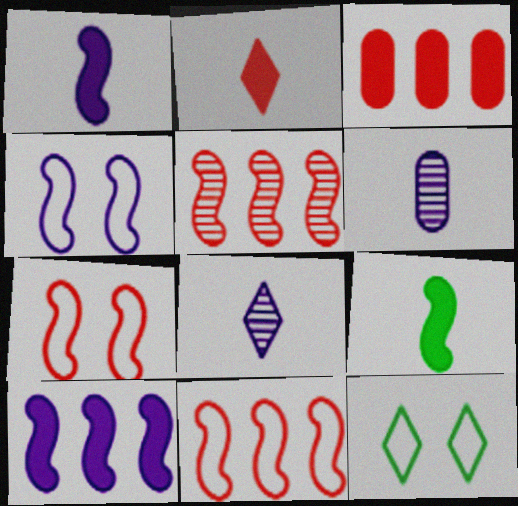[[4, 5, 9]]